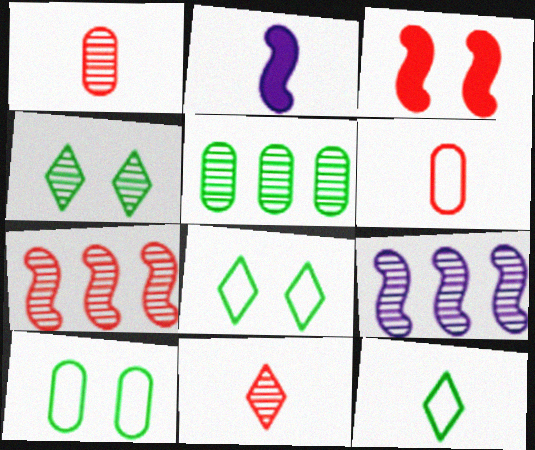[[1, 2, 12], 
[1, 4, 9]]